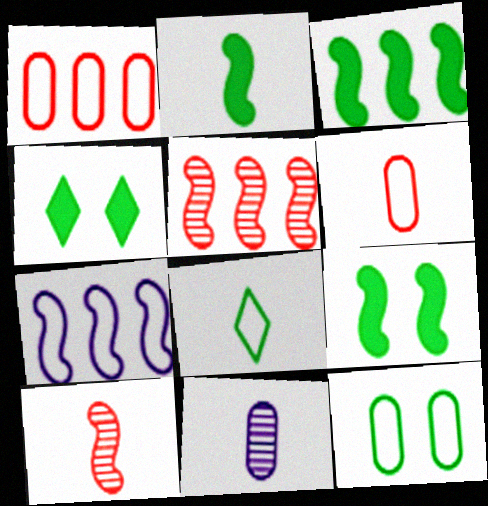[[2, 3, 9], 
[3, 5, 7], 
[7, 9, 10]]